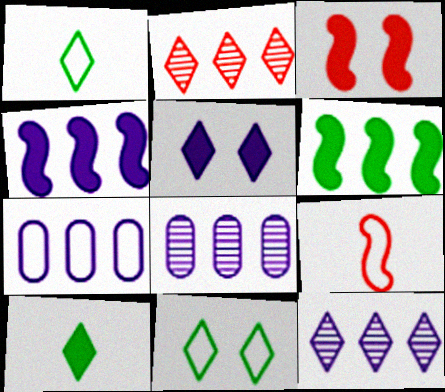[[1, 2, 5], 
[1, 3, 8], 
[2, 6, 7], 
[4, 7, 12], 
[7, 9, 11]]